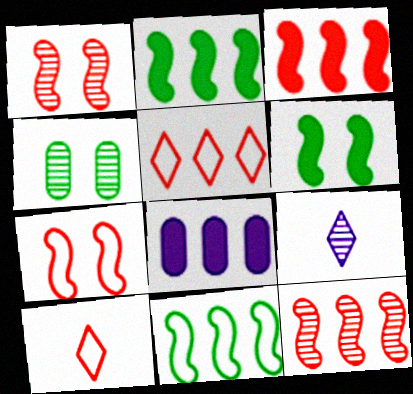[[4, 9, 12]]